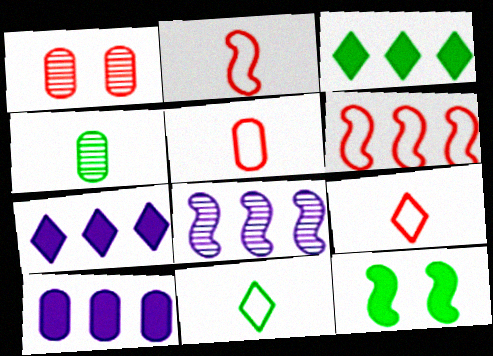[[2, 5, 9], 
[2, 8, 12]]